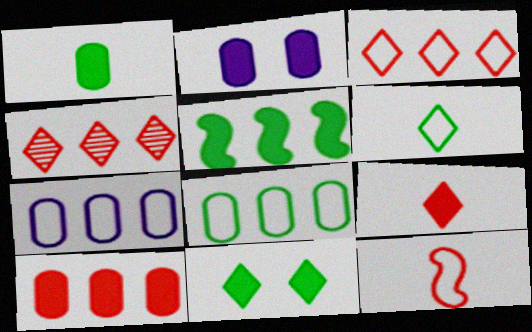[[1, 2, 10], 
[1, 5, 11], 
[2, 5, 9], 
[4, 5, 7]]